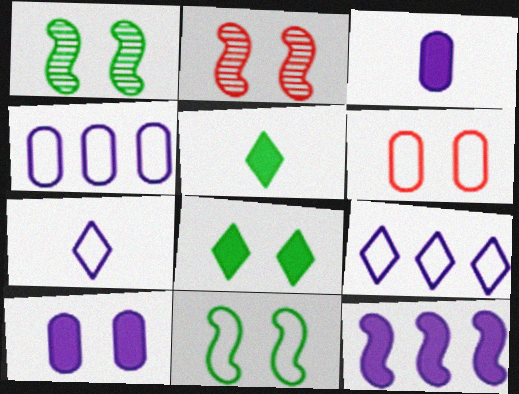[[2, 4, 5]]